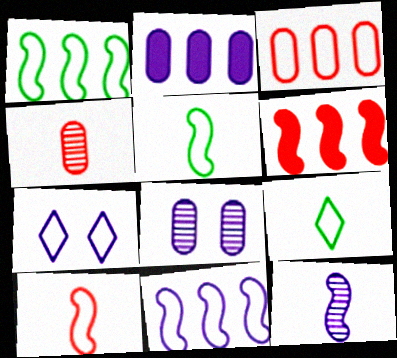[[2, 7, 12], 
[3, 5, 7], 
[6, 8, 9]]